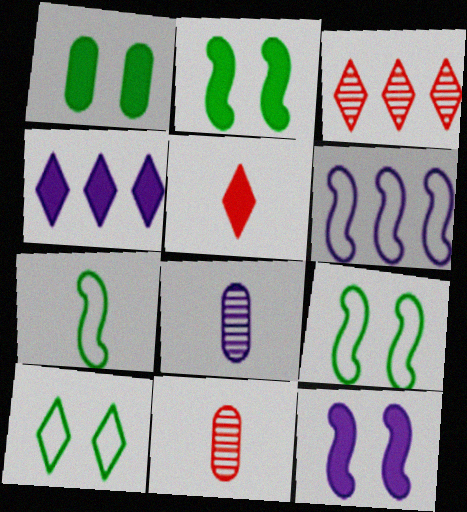[[4, 9, 11], 
[5, 7, 8]]